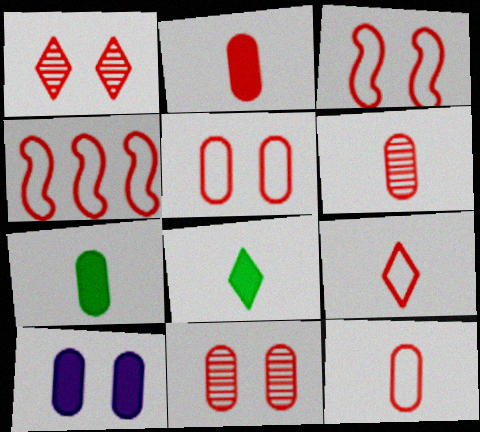[[1, 2, 4], 
[2, 6, 12], 
[4, 5, 9]]